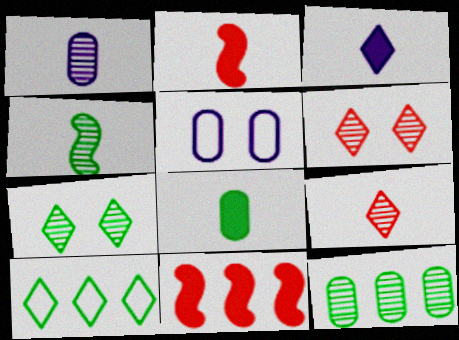[[1, 4, 9], 
[2, 3, 8], 
[3, 6, 10], 
[4, 7, 12]]